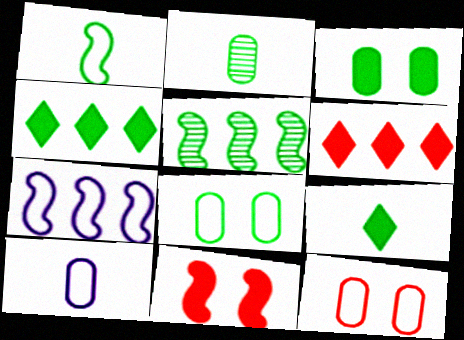[[1, 2, 9], 
[5, 8, 9]]